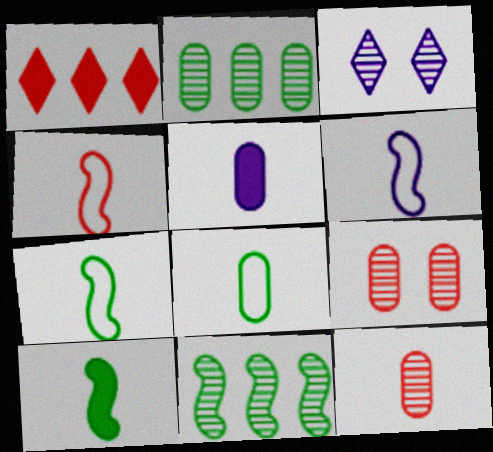[[1, 4, 9], 
[3, 11, 12], 
[4, 6, 7], 
[5, 8, 12]]